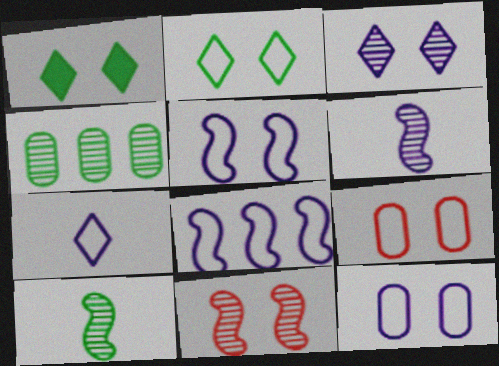[[1, 11, 12], 
[2, 5, 9], 
[7, 8, 12]]